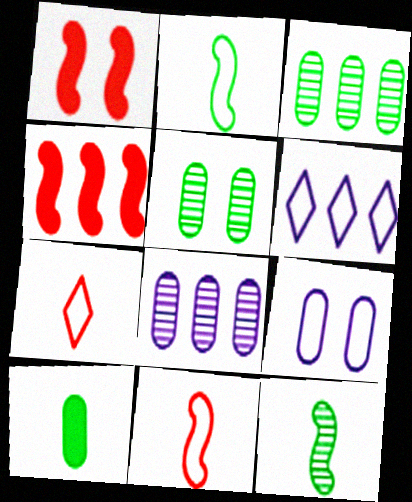[[3, 4, 6]]